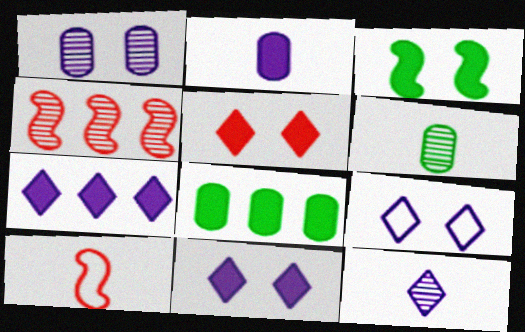[[7, 9, 12]]